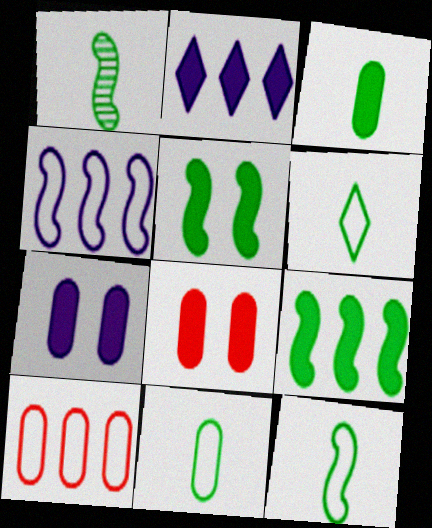[[1, 3, 6], 
[6, 11, 12]]